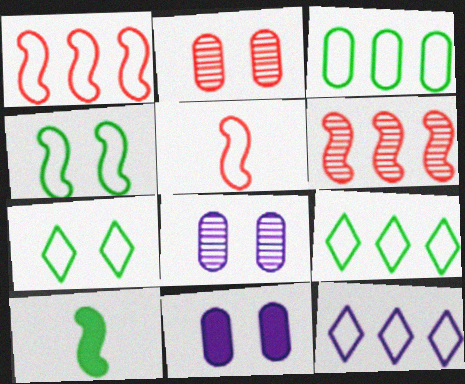[[1, 3, 12], 
[2, 10, 12]]